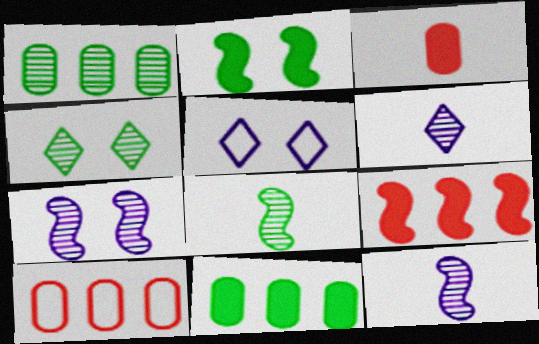[[1, 4, 8], 
[2, 6, 10]]